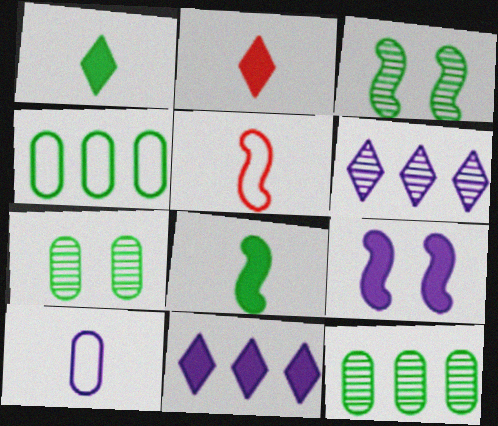[[1, 3, 4], 
[5, 7, 11], 
[6, 9, 10]]